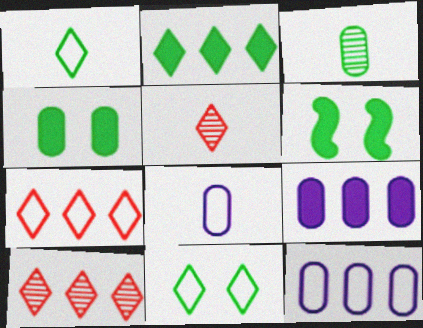[[5, 6, 12], 
[6, 8, 10]]